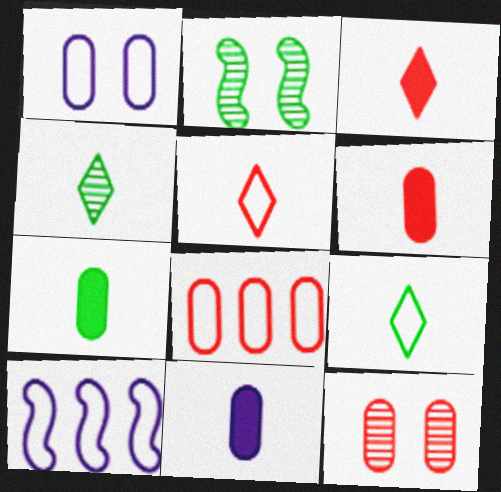[[6, 7, 11], 
[6, 8, 12]]